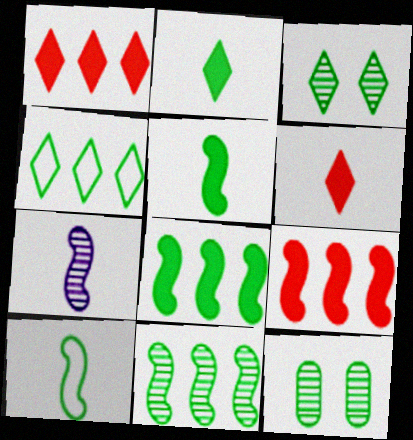[[2, 3, 4], 
[4, 5, 12]]